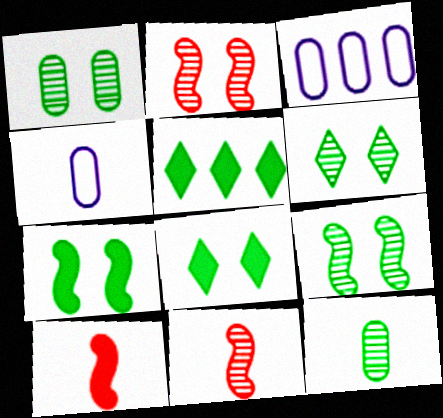[[1, 6, 9], 
[2, 4, 5], 
[3, 6, 10], 
[3, 8, 11]]